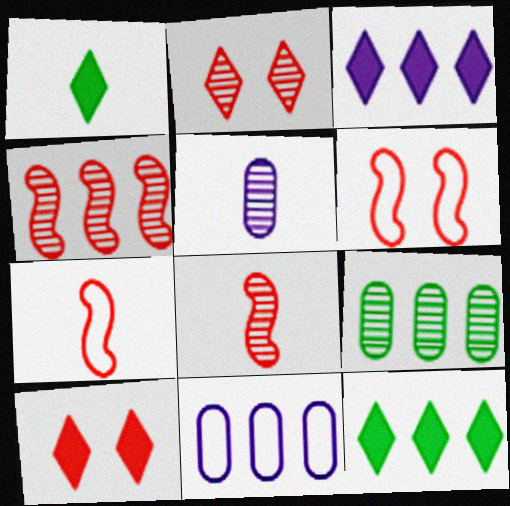[[1, 3, 10], 
[1, 5, 7], 
[4, 11, 12], 
[5, 6, 12]]